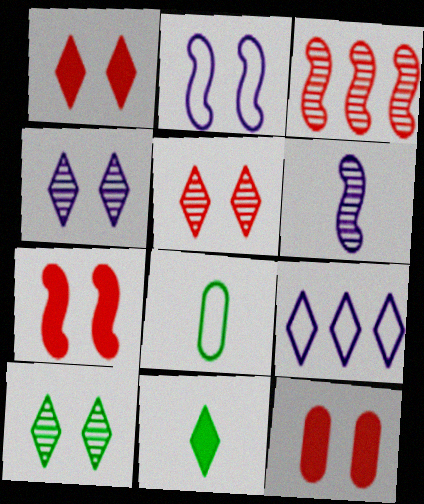[[1, 7, 12], 
[2, 10, 12], 
[4, 5, 10], 
[5, 9, 11]]